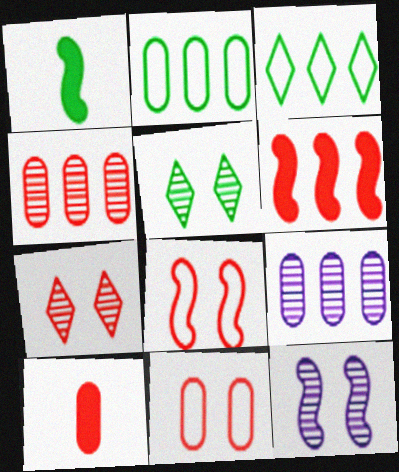[[1, 2, 5], 
[3, 6, 9], 
[3, 10, 12], 
[4, 10, 11]]